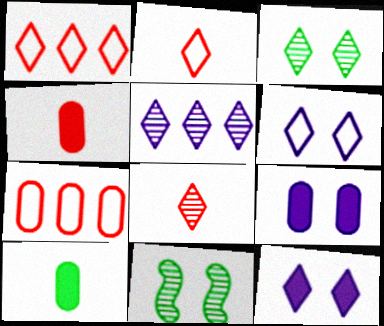[[3, 5, 8]]